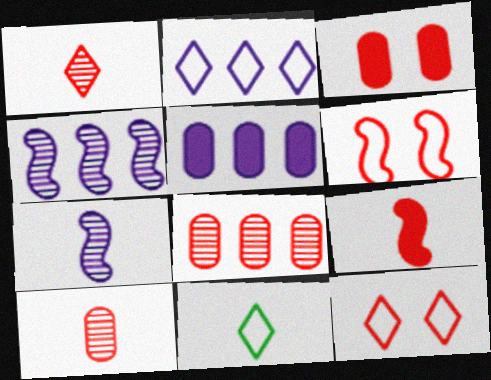[[2, 4, 5], 
[2, 11, 12], 
[3, 4, 11], 
[8, 9, 12]]